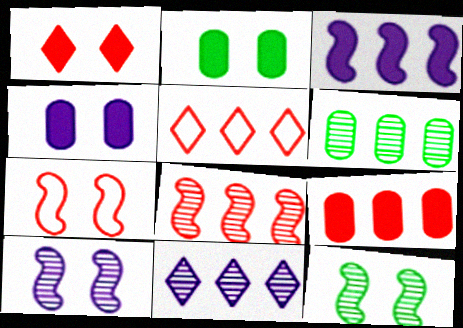[[3, 5, 6], 
[5, 8, 9], 
[6, 8, 11]]